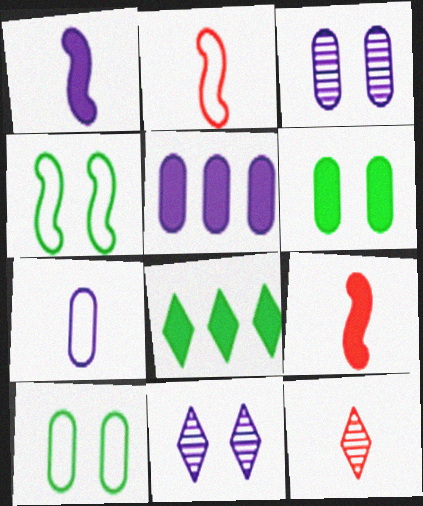[[2, 3, 8], 
[3, 5, 7], 
[4, 5, 12]]